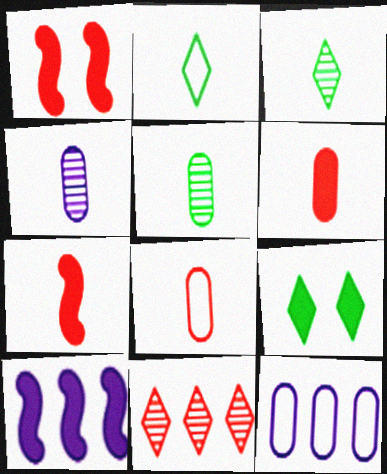[[1, 3, 12], 
[1, 8, 11], 
[2, 4, 7], 
[6, 9, 10]]